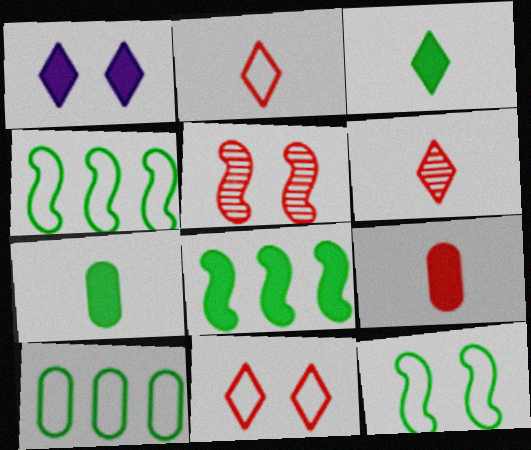[[1, 8, 9]]